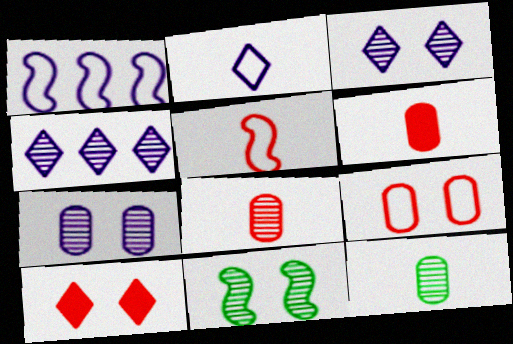[[1, 10, 12], 
[4, 8, 11]]